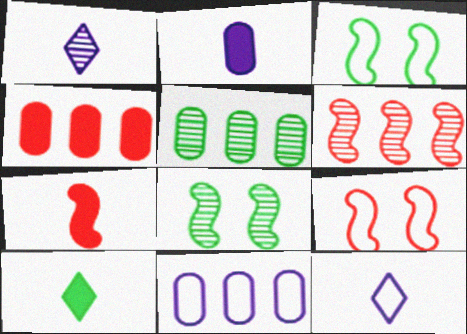[[1, 3, 4], 
[2, 7, 10], 
[3, 5, 10], 
[4, 5, 11], 
[4, 8, 12], 
[6, 7, 9]]